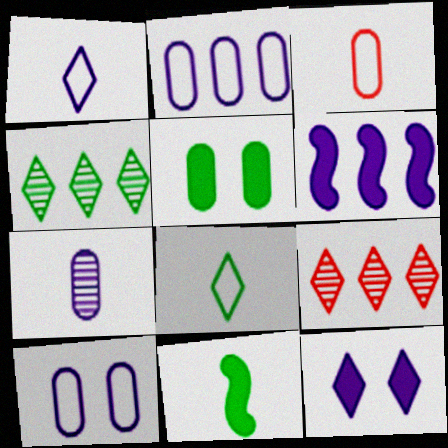[[8, 9, 12], 
[9, 10, 11]]